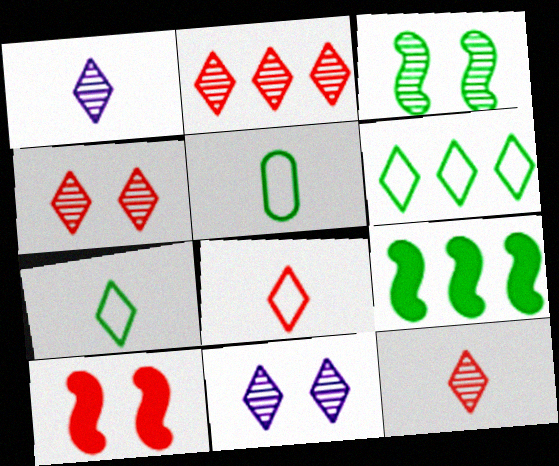[[2, 4, 12]]